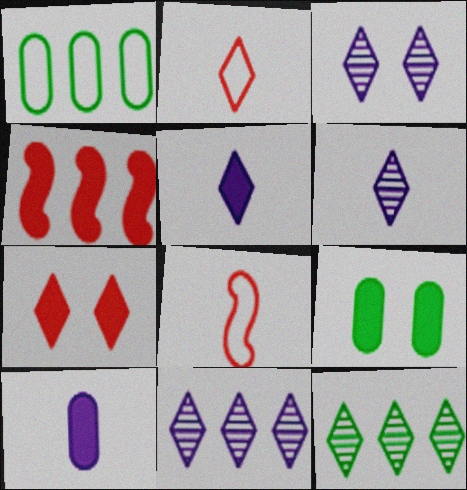[[1, 4, 11], 
[3, 6, 11], 
[4, 5, 9], 
[8, 9, 11]]